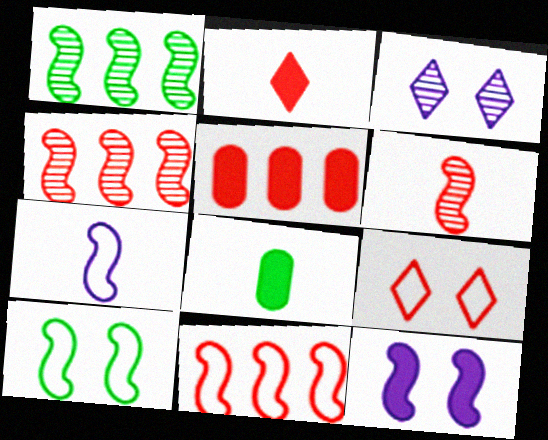[[3, 8, 11], 
[5, 6, 9], 
[7, 10, 11]]